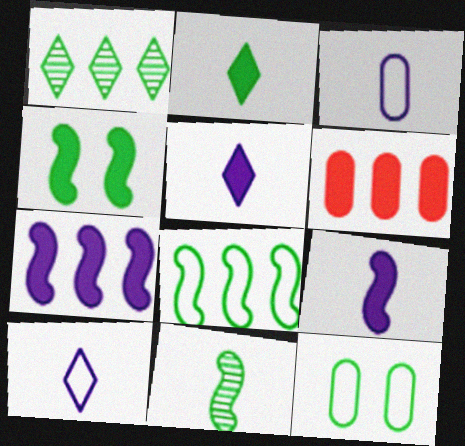[[4, 5, 6], 
[4, 8, 11]]